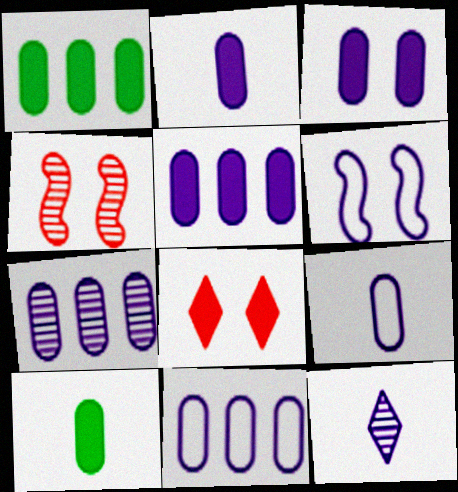[[2, 3, 5], 
[3, 7, 9], 
[5, 6, 12], 
[5, 7, 11]]